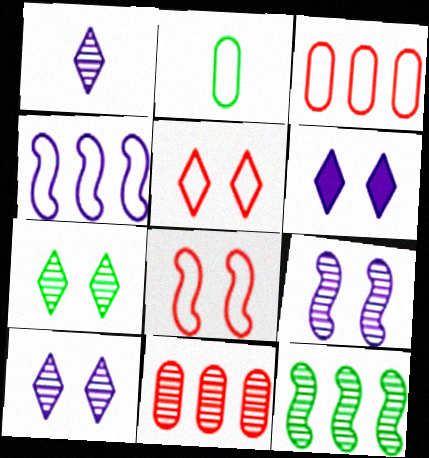[[2, 4, 5], 
[5, 6, 7]]